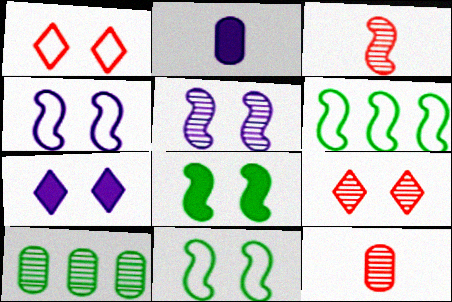[[2, 6, 9], 
[6, 7, 12]]